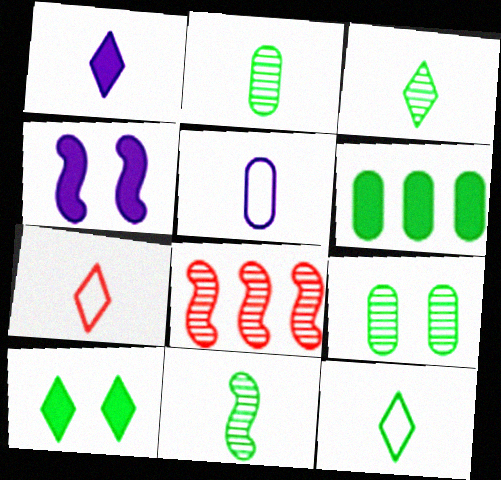[[1, 3, 7], 
[2, 3, 11], 
[5, 8, 10]]